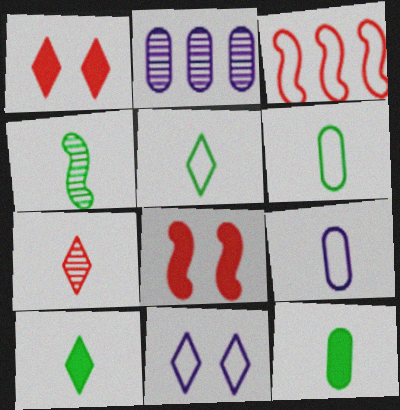[[2, 5, 8], 
[3, 6, 11], 
[4, 5, 12], 
[4, 6, 10]]